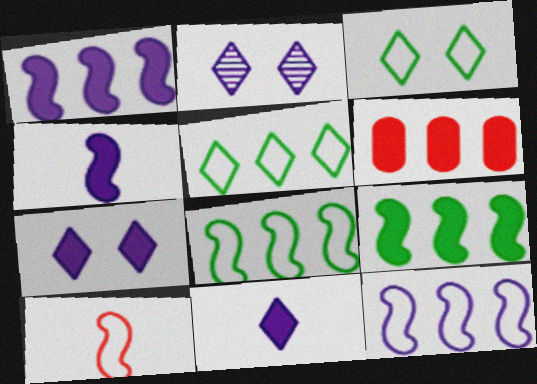[]